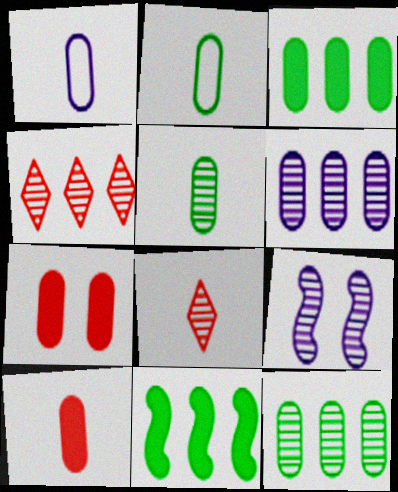[[1, 5, 10], 
[1, 7, 12], 
[2, 6, 7], 
[4, 5, 9], 
[8, 9, 12]]